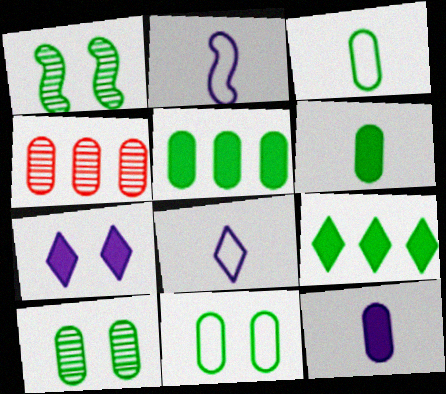[[1, 3, 9], 
[3, 5, 10], 
[4, 11, 12]]